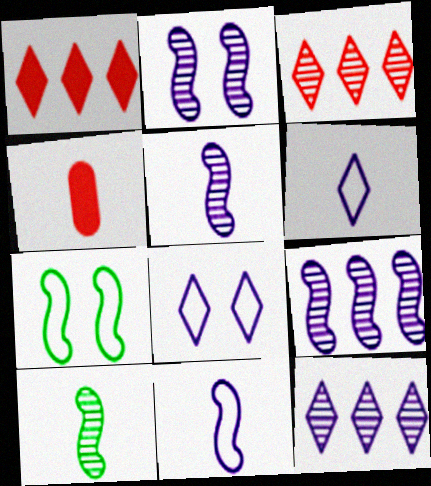[[2, 5, 9], 
[4, 6, 10], 
[4, 7, 12]]